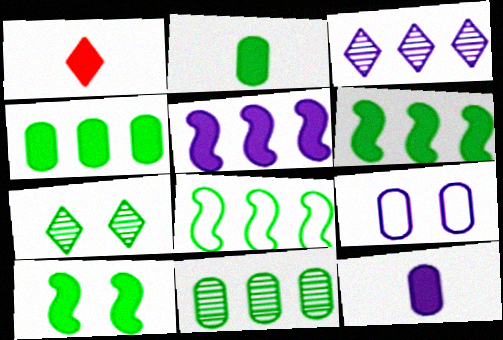[[2, 7, 8]]